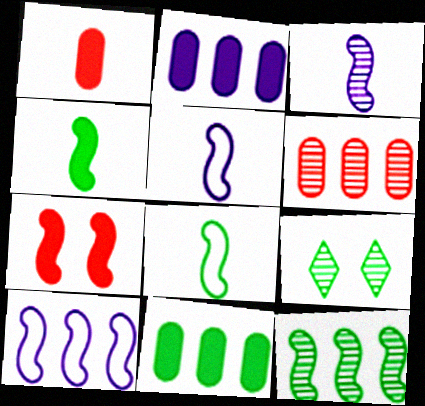[[1, 9, 10], 
[3, 6, 9], 
[5, 7, 12], 
[8, 9, 11]]